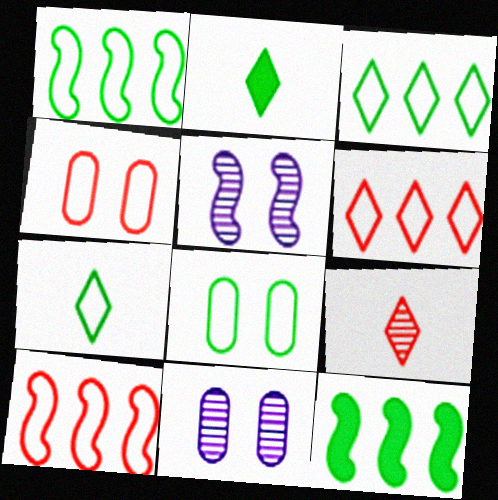[[1, 7, 8], 
[2, 10, 11]]